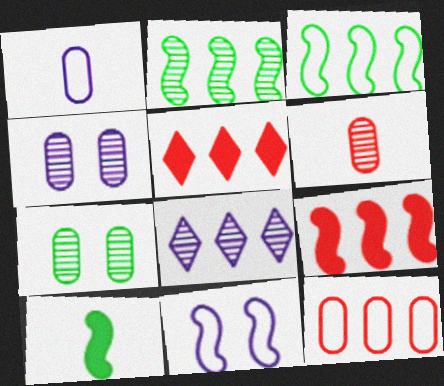[]